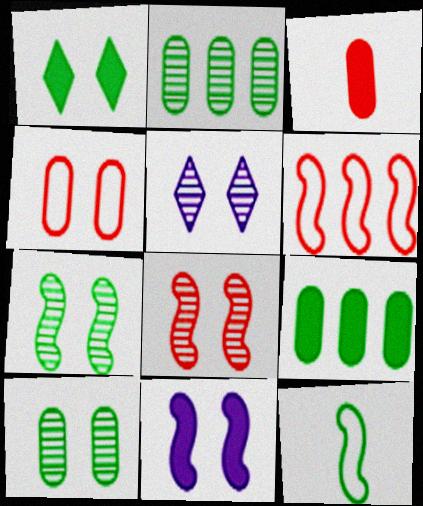[[1, 2, 12], 
[5, 8, 10]]